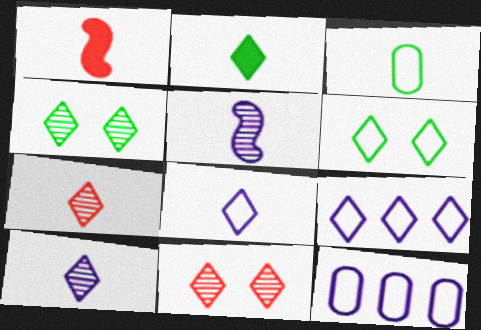[[1, 3, 10], 
[1, 4, 12], 
[2, 7, 8], 
[2, 9, 11]]